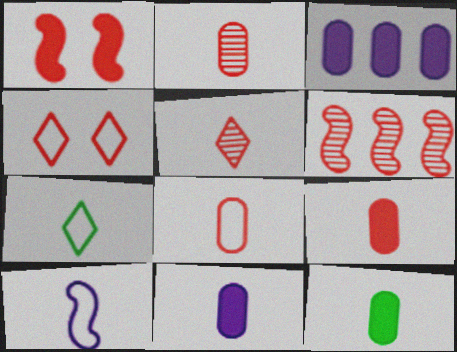[[2, 8, 9], 
[4, 6, 9], 
[5, 10, 12], 
[7, 8, 10], 
[9, 11, 12]]